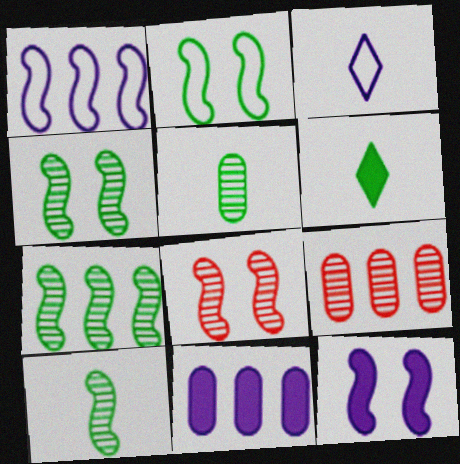[[2, 8, 12], 
[4, 7, 10]]